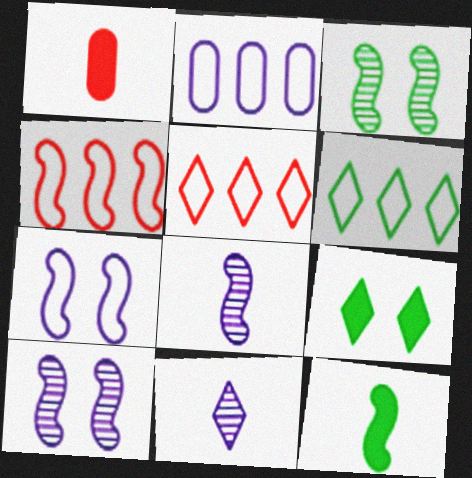[[1, 6, 10], 
[2, 4, 6], 
[4, 10, 12], 
[5, 9, 11]]